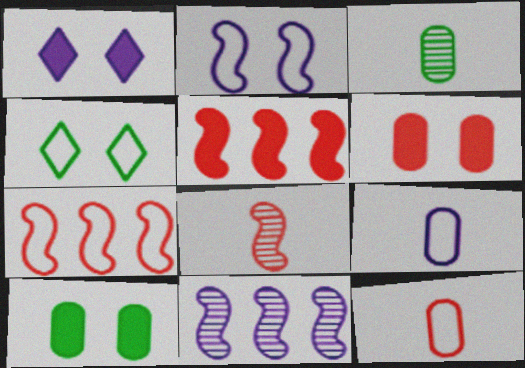[[1, 3, 7], 
[1, 9, 11], 
[4, 7, 9]]